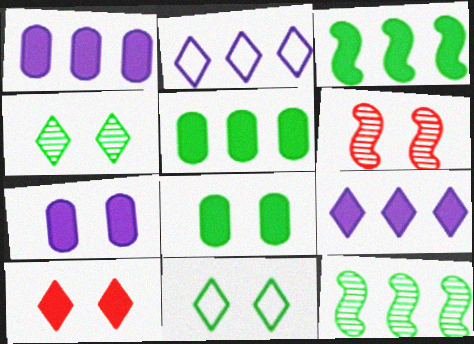[[6, 7, 11]]